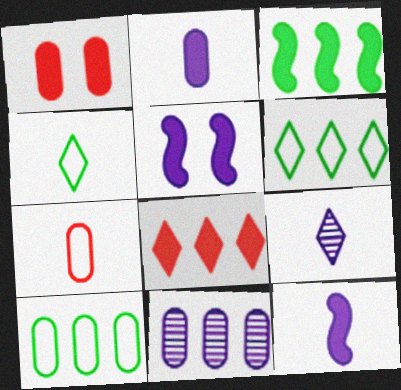[]